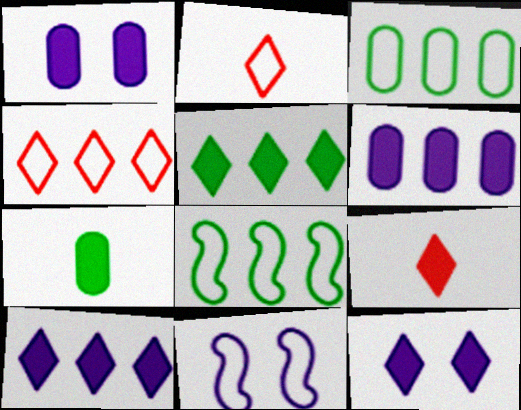[[2, 3, 11], 
[5, 9, 12]]